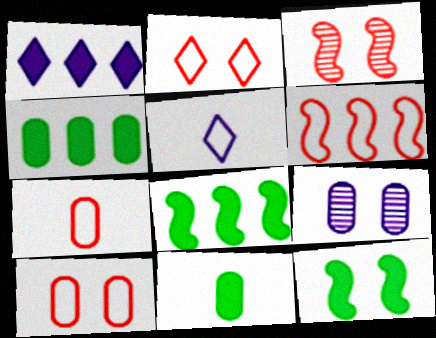[[2, 6, 7], 
[2, 9, 12], 
[3, 4, 5], 
[4, 7, 9]]